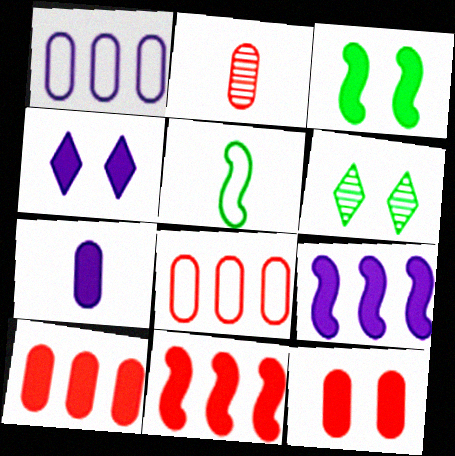[[2, 8, 12], 
[3, 4, 12], 
[4, 7, 9]]